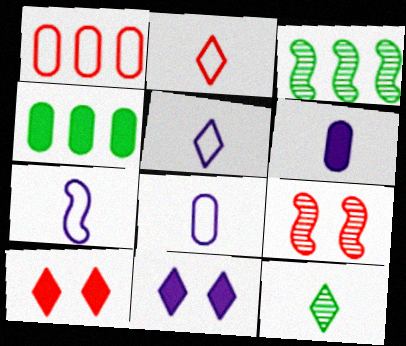[[3, 8, 10], 
[4, 5, 9], 
[5, 7, 8]]